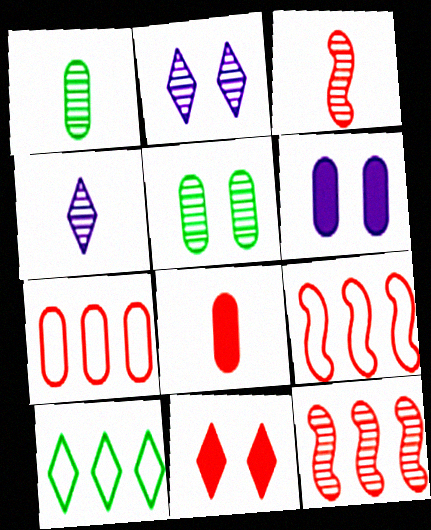[[1, 2, 12], 
[1, 3, 4], 
[1, 6, 7], 
[3, 6, 10], 
[3, 7, 11], 
[4, 5, 12], 
[4, 10, 11]]